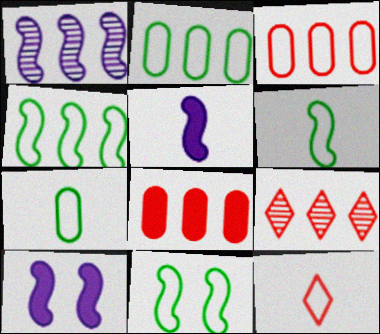[[4, 6, 11], 
[7, 9, 10]]